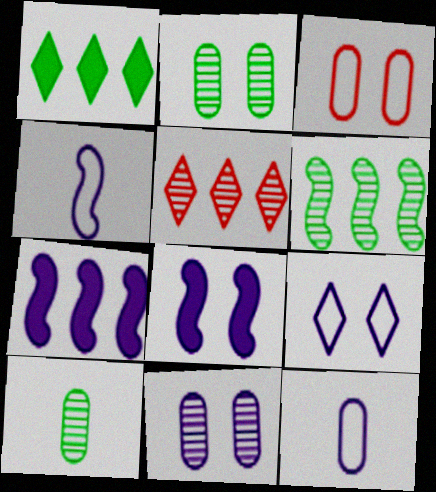[[8, 9, 11]]